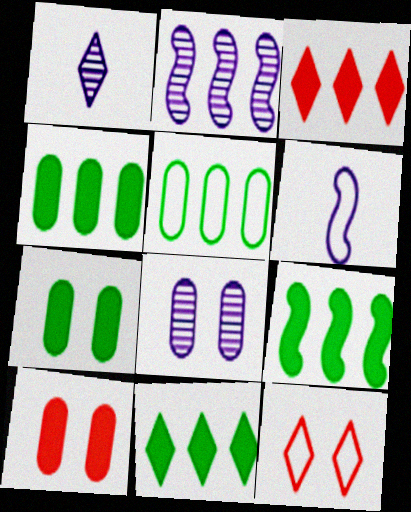[[1, 2, 8], 
[1, 11, 12], 
[2, 3, 5], 
[4, 9, 11], 
[5, 6, 12]]